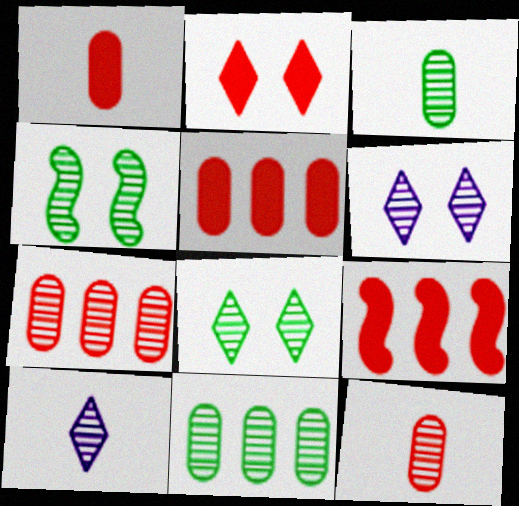[[1, 2, 9], 
[4, 7, 10]]